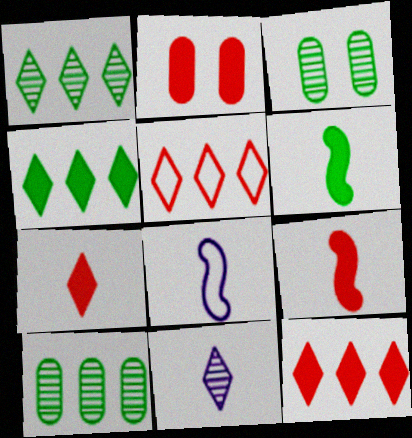[[1, 2, 8], 
[2, 9, 12], 
[3, 8, 12]]